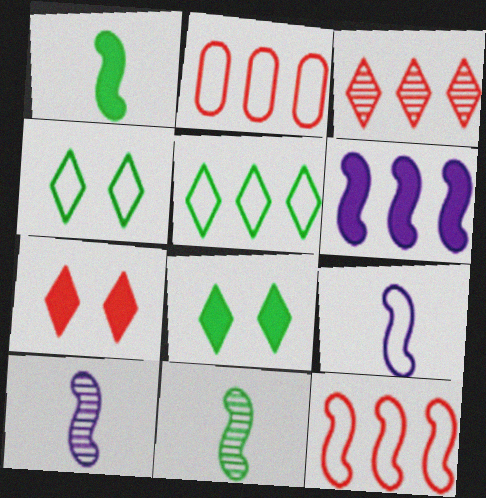[[2, 4, 9], 
[2, 8, 10]]